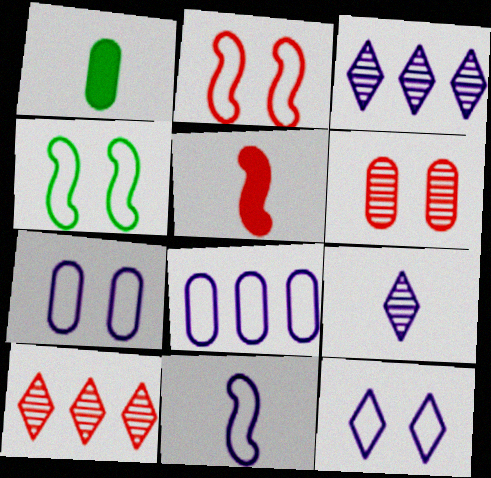[[1, 2, 3], 
[1, 6, 8], 
[8, 11, 12]]